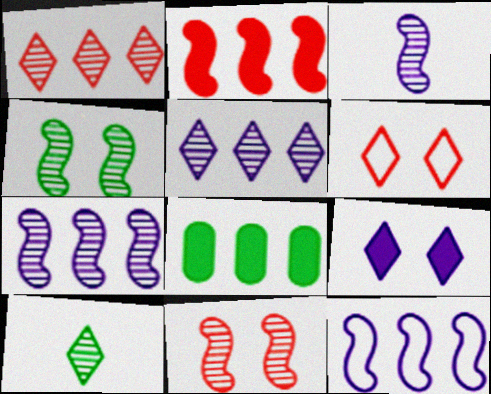[[1, 8, 12], 
[3, 6, 8]]